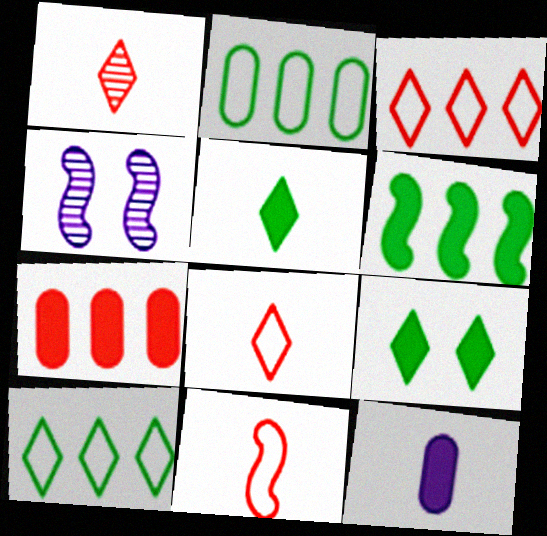[[4, 6, 11]]